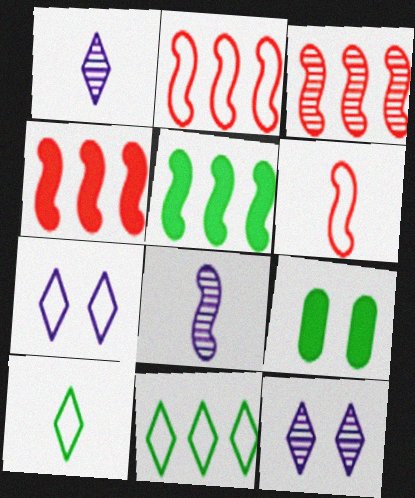[[1, 2, 9], 
[2, 3, 4]]